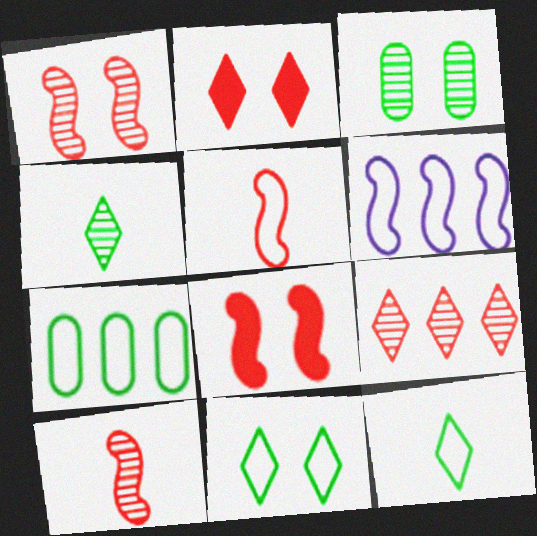[]